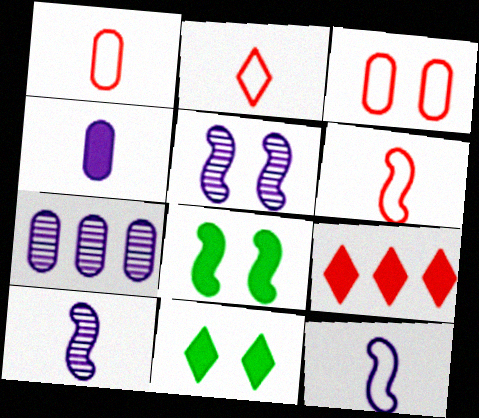[[1, 2, 6], 
[2, 7, 8], 
[3, 5, 11], 
[4, 8, 9], 
[6, 7, 11]]